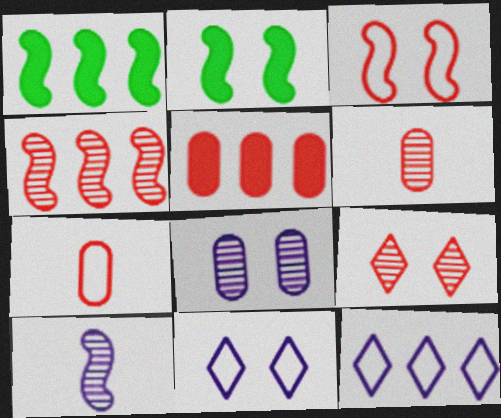[[1, 3, 10], 
[1, 6, 11], 
[2, 6, 12], 
[4, 6, 9]]